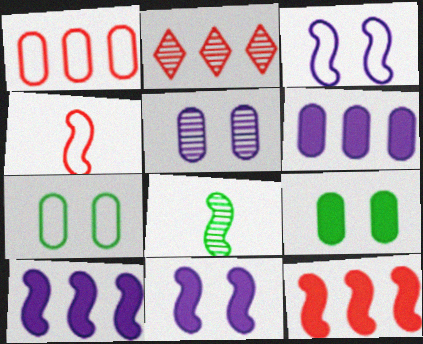[[1, 2, 12], 
[2, 5, 8], 
[3, 8, 12]]